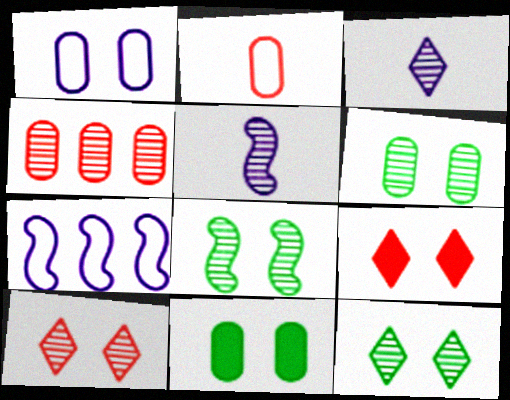[[1, 8, 9], 
[3, 4, 8], 
[4, 5, 12], 
[6, 8, 12]]